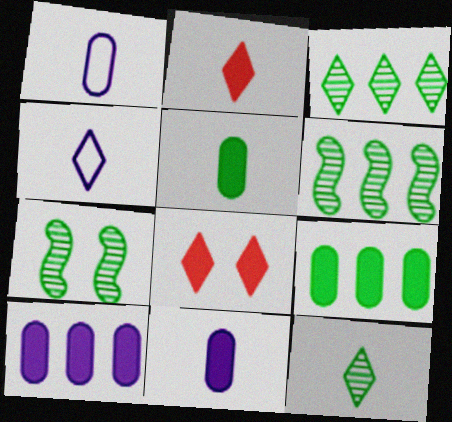[[1, 6, 8], 
[2, 4, 12], 
[3, 4, 8]]